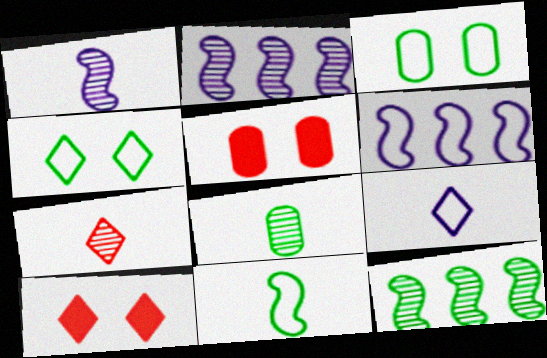[[1, 7, 8], 
[5, 9, 12], 
[6, 8, 10]]